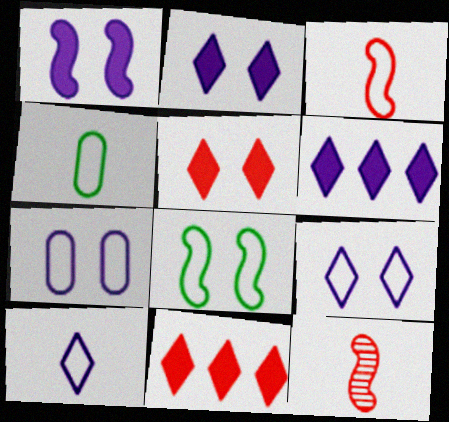[[3, 4, 10]]